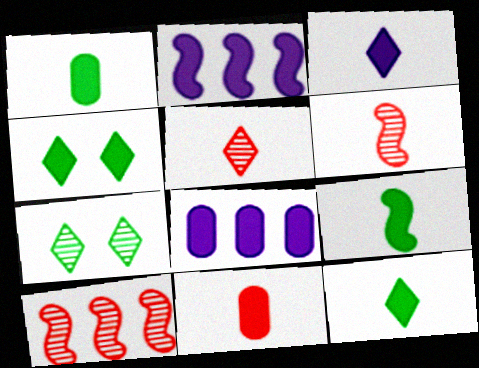[[1, 9, 12], 
[2, 4, 11], 
[3, 9, 11]]